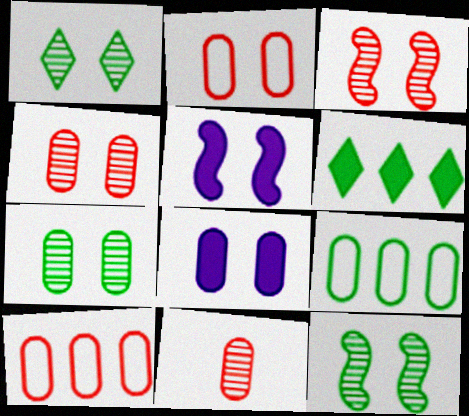[[1, 2, 5], 
[1, 7, 12], 
[2, 7, 8], 
[8, 9, 11]]